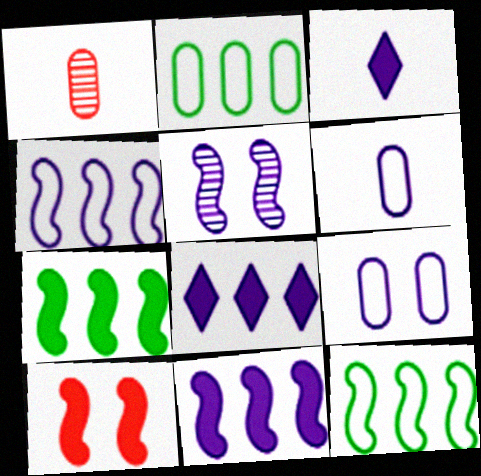[[5, 6, 8]]